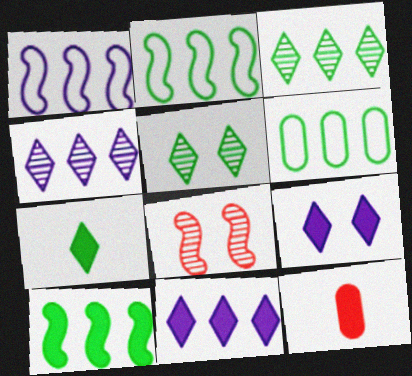[[1, 5, 12], 
[3, 6, 10], 
[9, 10, 12]]